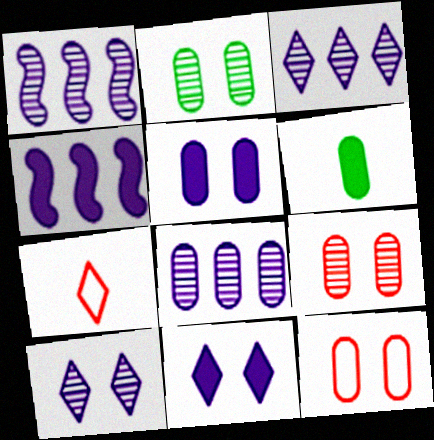[[1, 3, 8], 
[2, 4, 7], 
[2, 5, 12], 
[6, 8, 12]]